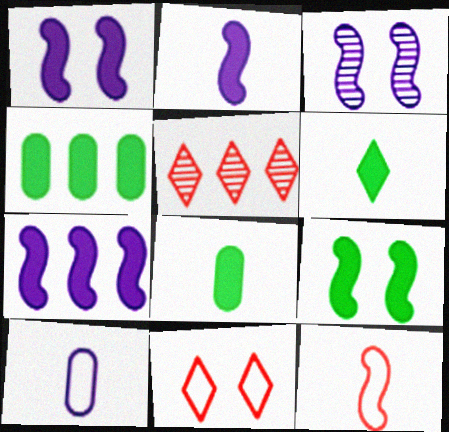[[1, 2, 7], 
[4, 6, 9], 
[5, 9, 10]]